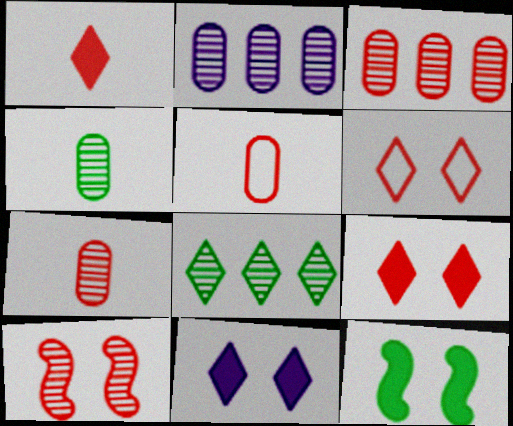[]